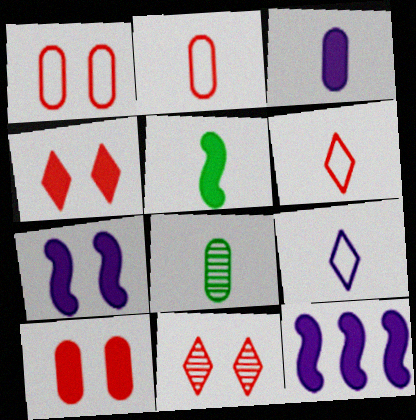[[2, 3, 8]]